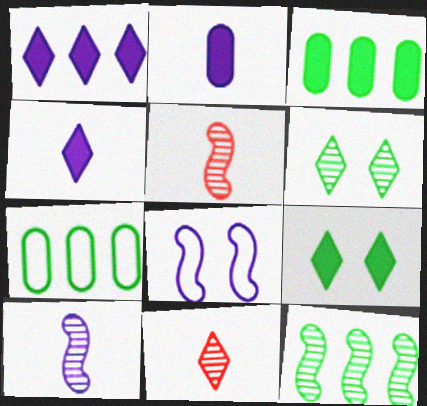[[3, 8, 11]]